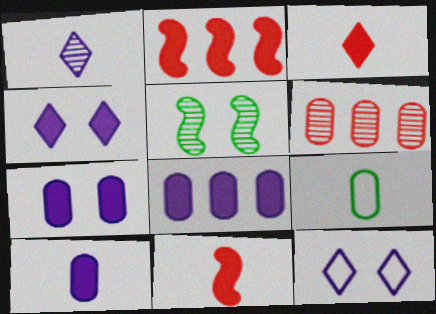[[1, 5, 6], 
[1, 9, 11], 
[6, 7, 9], 
[7, 8, 10]]